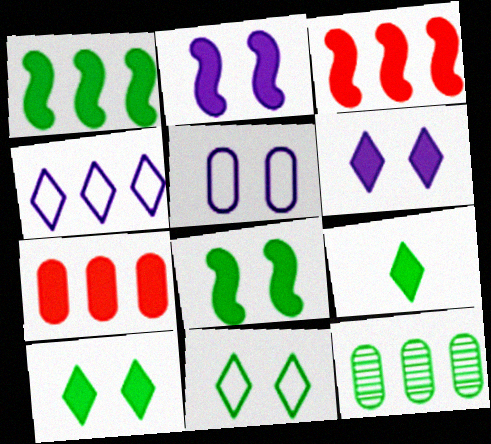[[2, 7, 9], 
[3, 4, 12]]